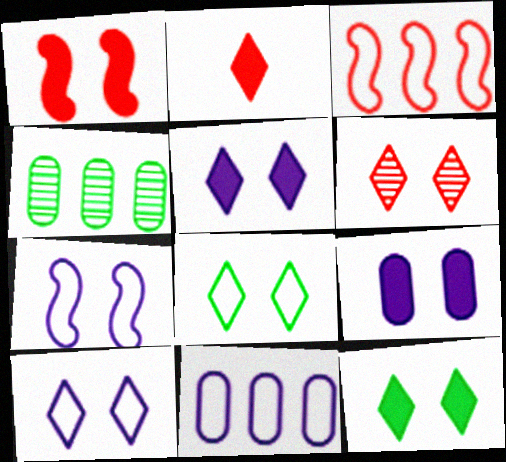[[1, 9, 12], 
[2, 4, 7], 
[5, 6, 8], 
[6, 10, 12]]